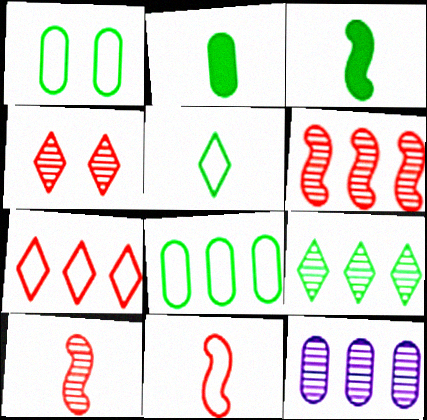[[1, 3, 9], 
[6, 9, 12]]